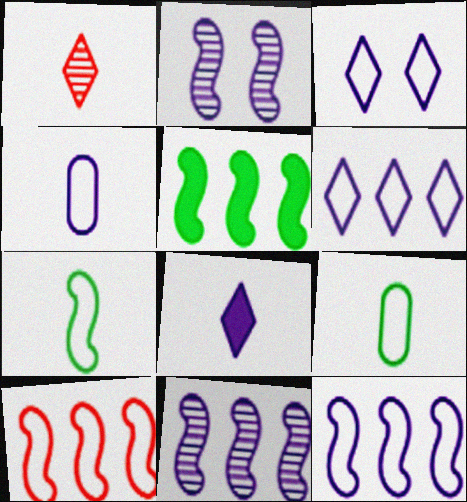[[3, 4, 12], 
[3, 9, 10], 
[5, 10, 11]]